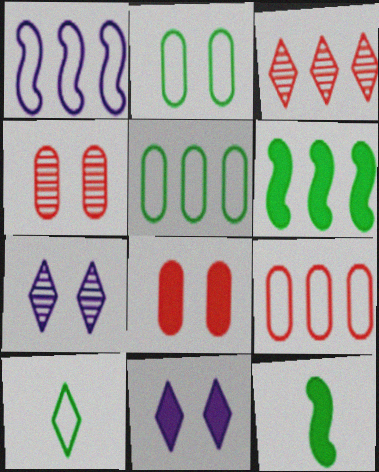[[3, 10, 11], 
[7, 9, 12]]